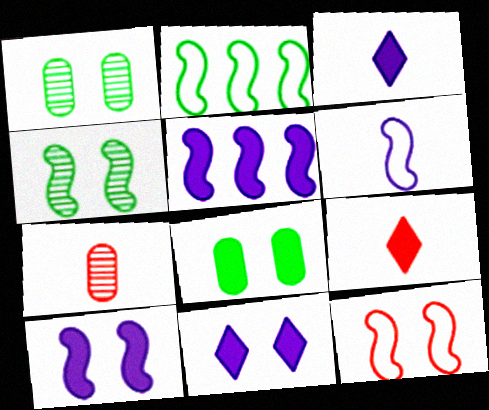[[1, 11, 12], 
[2, 6, 12], 
[2, 7, 11], 
[4, 10, 12], 
[5, 8, 9]]